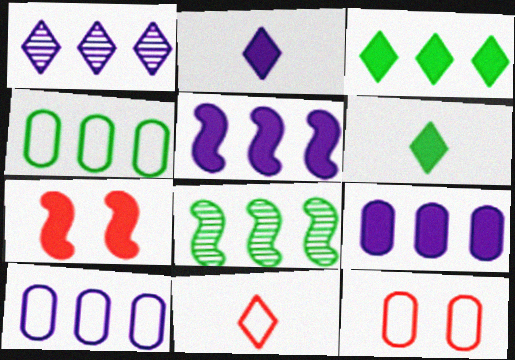[[1, 5, 10], 
[2, 8, 12], 
[3, 4, 8], 
[6, 7, 9]]